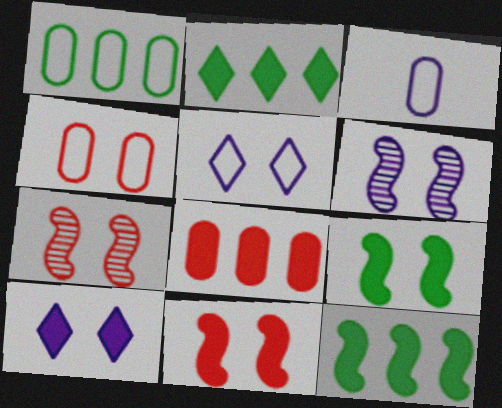[[1, 3, 4], 
[2, 3, 7]]